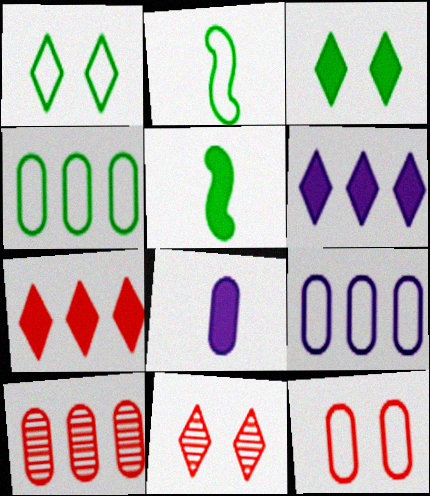[[1, 2, 4], 
[5, 9, 11]]